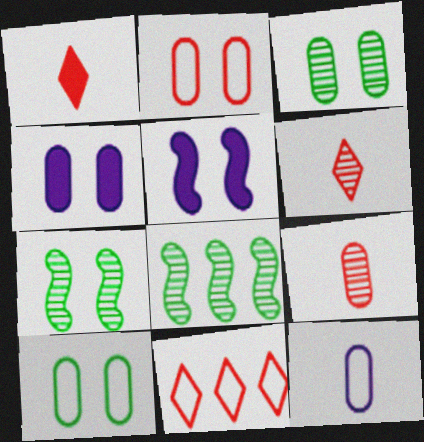[[2, 3, 4]]